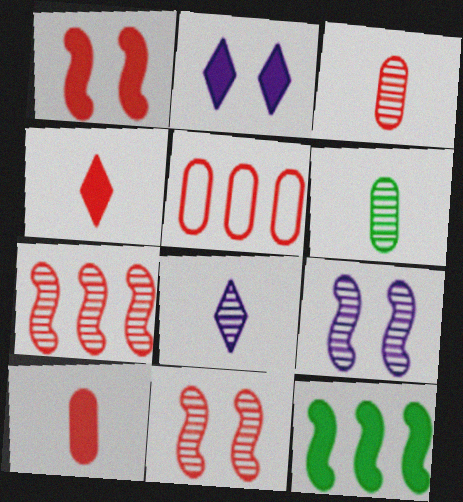[[2, 10, 12], 
[4, 5, 11]]